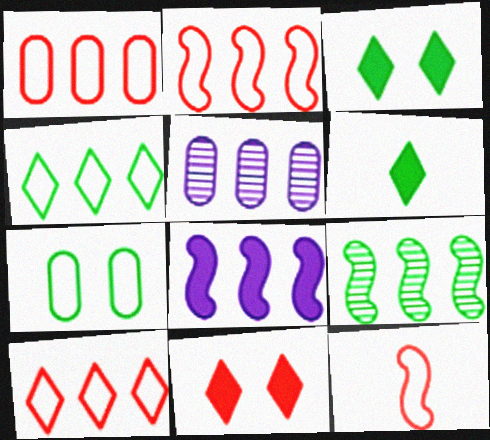[[1, 2, 10], 
[2, 8, 9], 
[3, 5, 12], 
[6, 7, 9]]